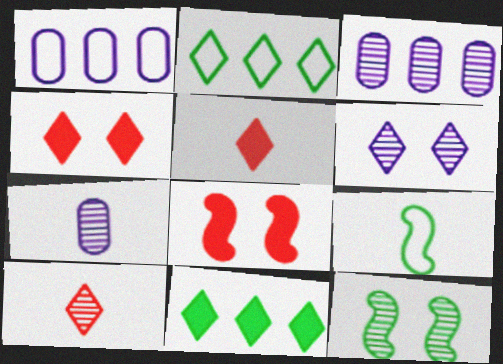[[1, 5, 12], 
[2, 5, 6], 
[2, 7, 8], 
[3, 4, 9], 
[3, 10, 12], 
[5, 7, 9]]